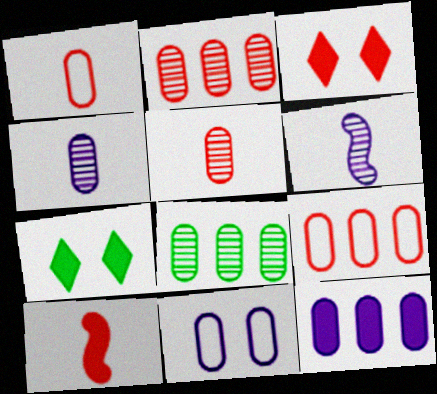[[4, 11, 12], 
[6, 7, 9], 
[7, 10, 12], 
[8, 9, 12]]